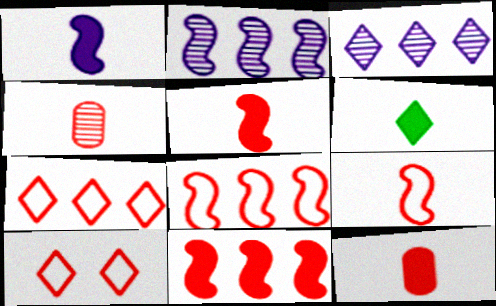[[1, 6, 12], 
[3, 6, 10], 
[4, 10, 11]]